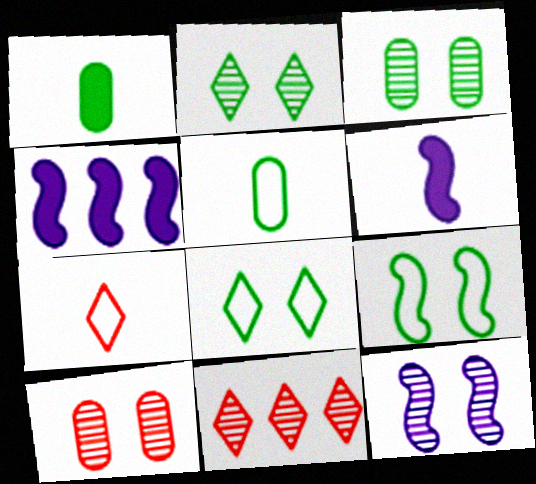[[2, 10, 12], 
[3, 4, 7]]